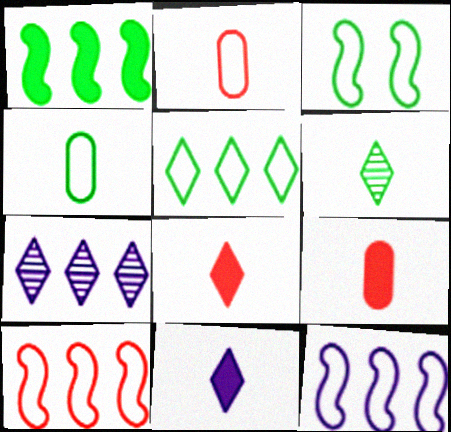[[3, 4, 5], 
[3, 7, 9]]